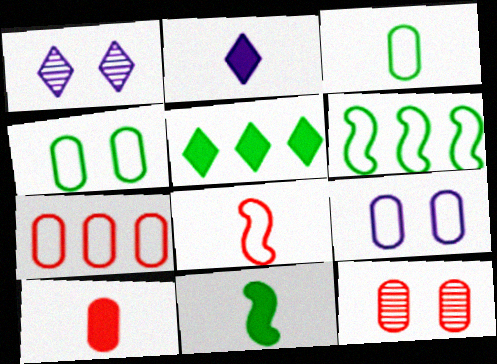[[1, 6, 10], 
[1, 7, 11], 
[2, 6, 12], 
[2, 10, 11], 
[3, 7, 9], 
[7, 10, 12]]